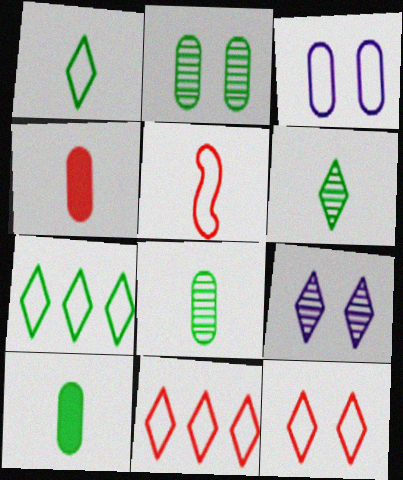[[3, 5, 7]]